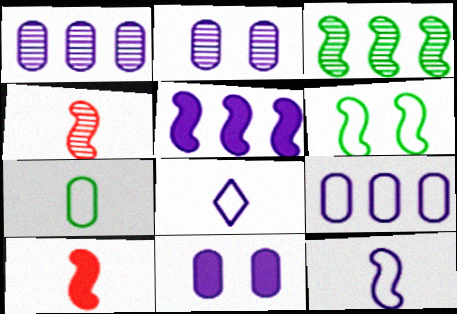[[2, 5, 8], 
[4, 5, 6]]